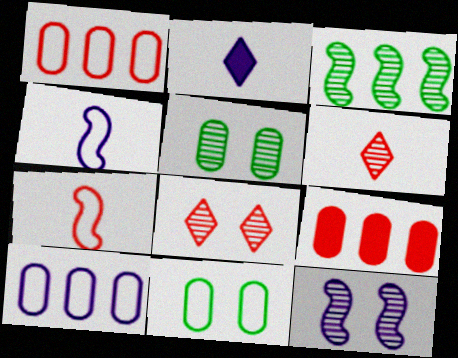[[2, 10, 12], 
[5, 8, 12], 
[7, 8, 9]]